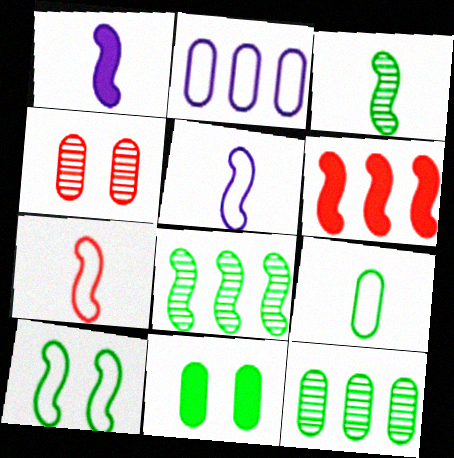[[1, 3, 7], 
[9, 11, 12]]